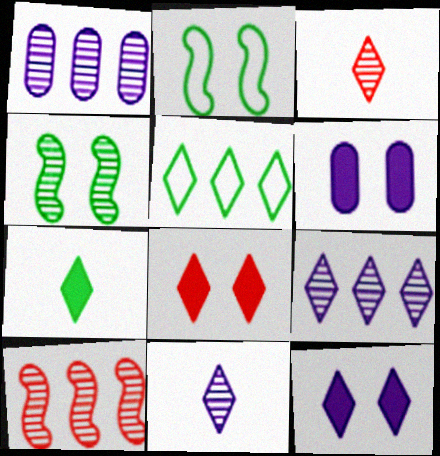[[1, 3, 4], 
[3, 5, 12], 
[5, 8, 11]]